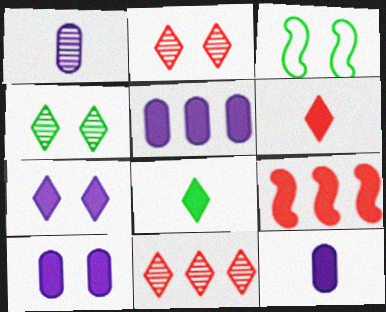[[2, 3, 10], 
[3, 11, 12], 
[5, 10, 12], 
[8, 9, 10]]